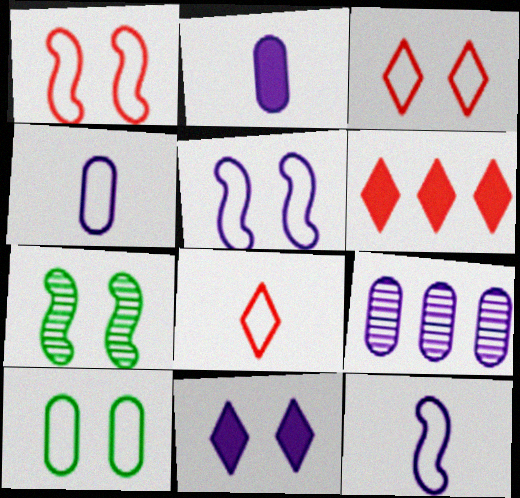[[3, 5, 10], 
[4, 6, 7], 
[9, 11, 12]]